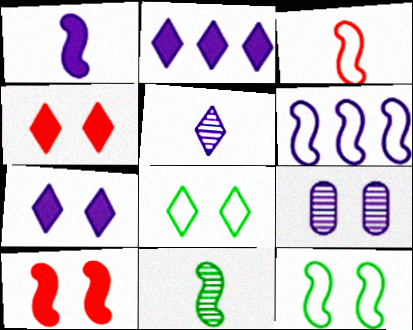[[1, 3, 11], 
[3, 6, 12], 
[4, 9, 12], 
[6, 10, 11], 
[8, 9, 10]]